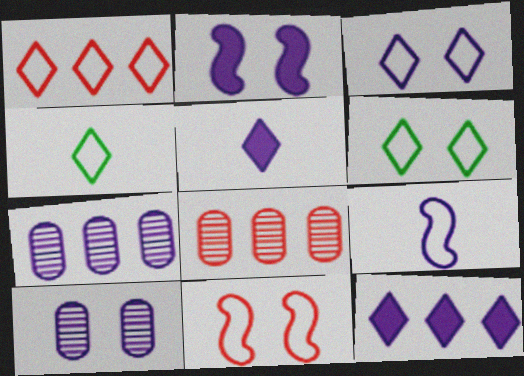[[1, 3, 4], 
[2, 3, 10], 
[2, 4, 8], 
[9, 10, 12]]